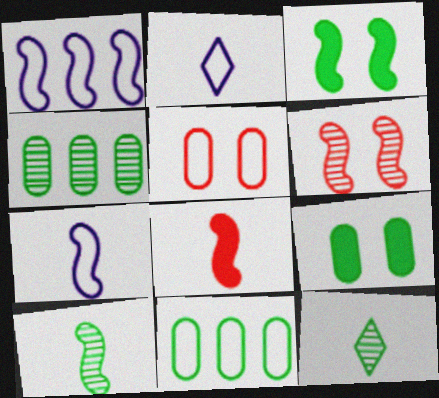[[3, 11, 12], 
[7, 8, 10]]